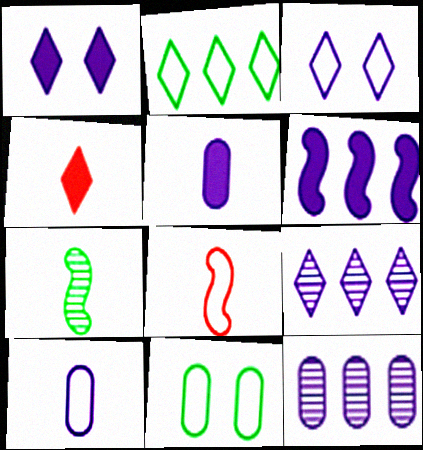[[1, 5, 6], 
[4, 7, 10]]